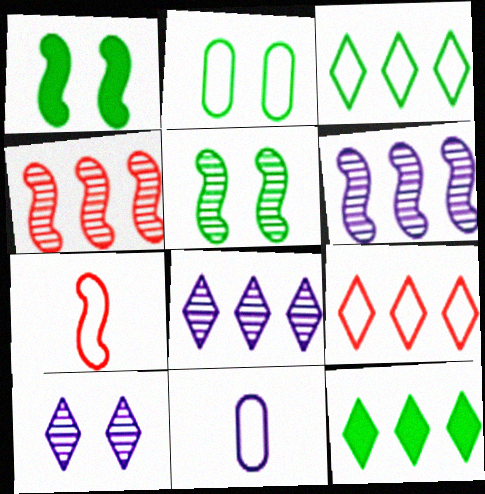[[1, 6, 7], 
[8, 9, 12]]